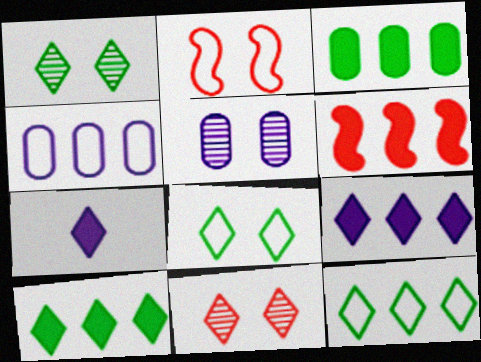[[3, 6, 9], 
[7, 11, 12]]